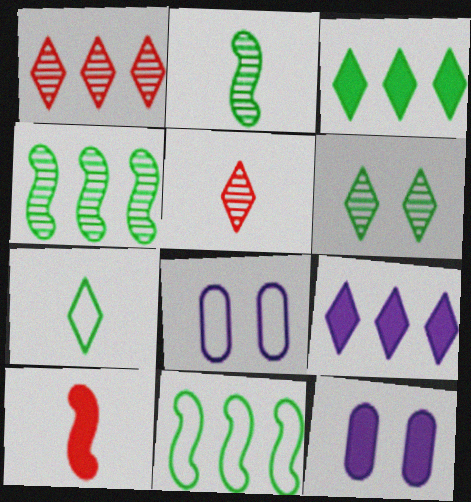[[3, 6, 7], 
[3, 10, 12], 
[5, 11, 12]]